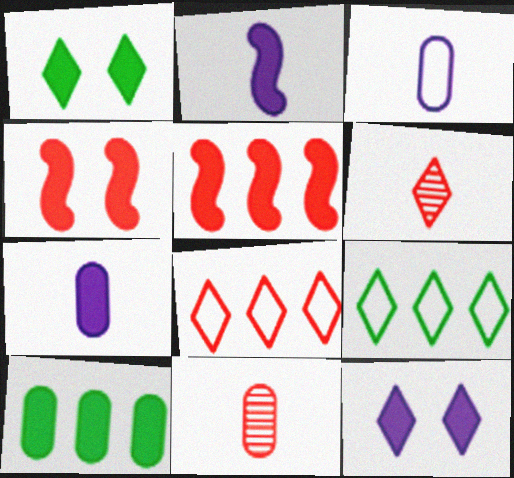[[1, 5, 7], 
[4, 8, 11], 
[6, 9, 12]]